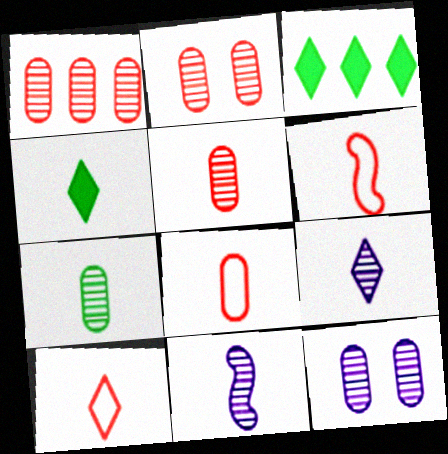[[1, 2, 5], 
[1, 7, 12], 
[3, 6, 12], 
[4, 8, 11], 
[4, 9, 10], 
[6, 8, 10]]